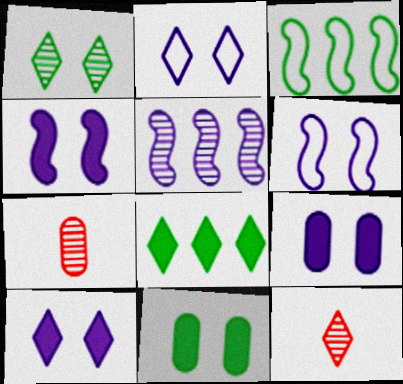[[1, 5, 7], 
[2, 8, 12], 
[3, 7, 10], 
[3, 9, 12], 
[4, 9, 10], 
[6, 7, 8]]